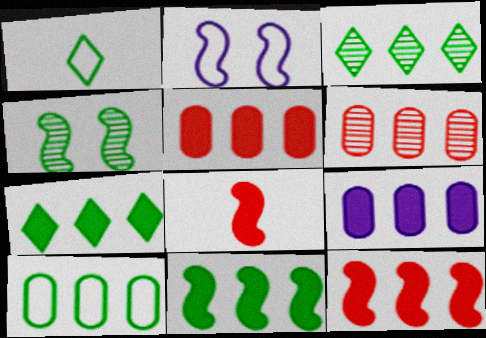[[3, 10, 11], 
[6, 9, 10], 
[7, 9, 12]]